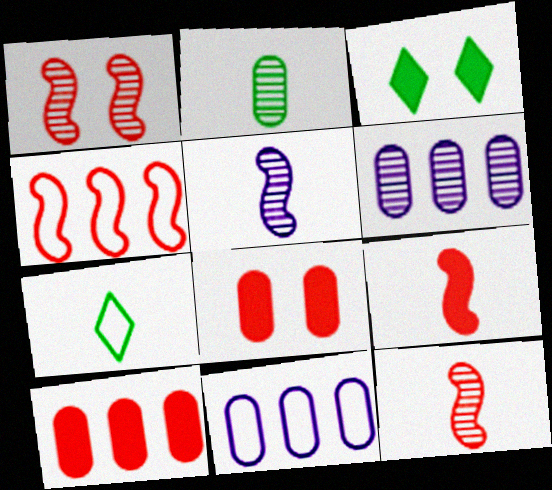[[1, 4, 9], 
[2, 8, 11], 
[3, 11, 12]]